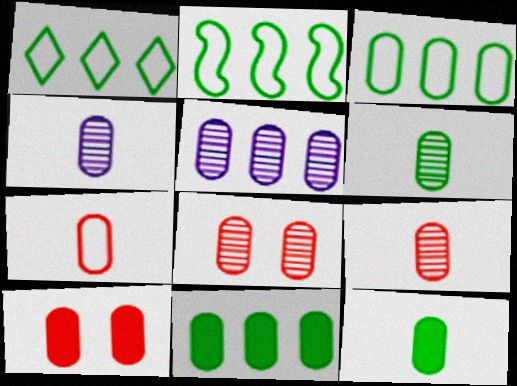[[1, 2, 3], 
[3, 4, 10], 
[4, 6, 9], 
[4, 7, 12], 
[5, 6, 8]]